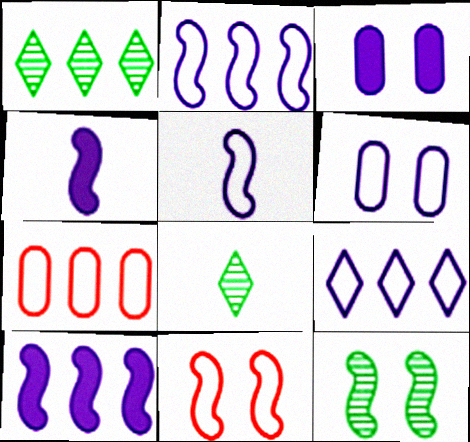[[1, 7, 10], 
[5, 6, 9]]